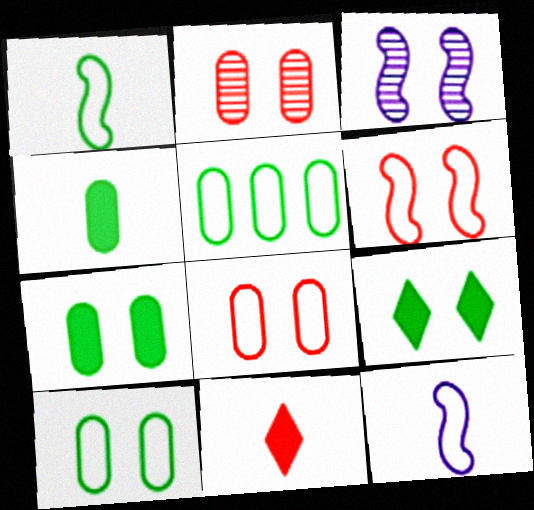[[3, 5, 11], 
[3, 8, 9]]